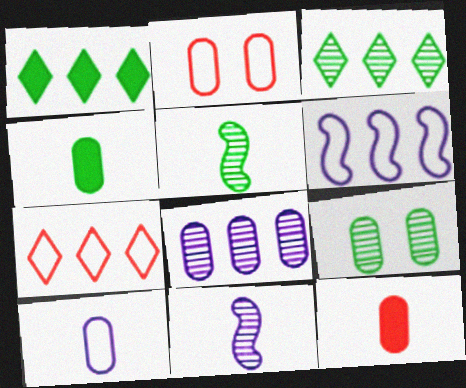[[1, 2, 11], 
[2, 4, 8], 
[3, 5, 9]]